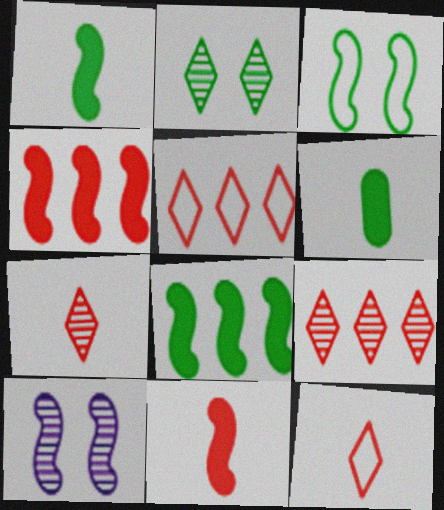[[5, 6, 10]]